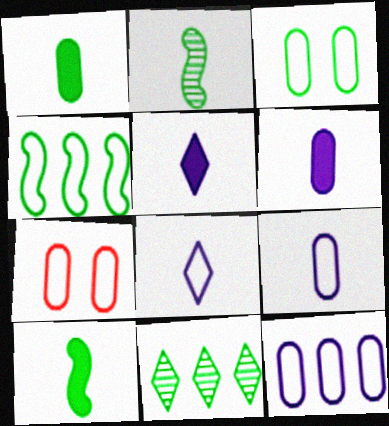[[3, 10, 11], 
[4, 7, 8]]